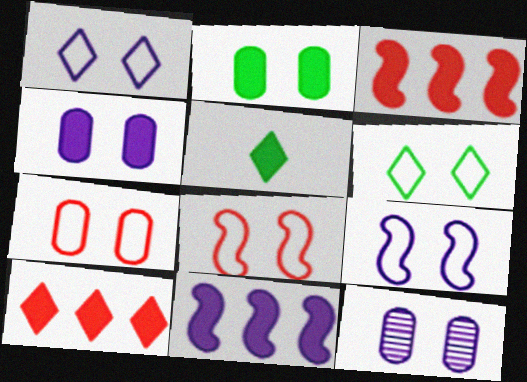[[2, 7, 12], 
[3, 4, 5], 
[6, 7, 9]]